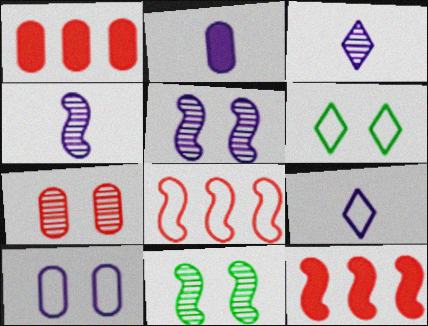[[1, 4, 6], 
[1, 9, 11], 
[2, 4, 9]]